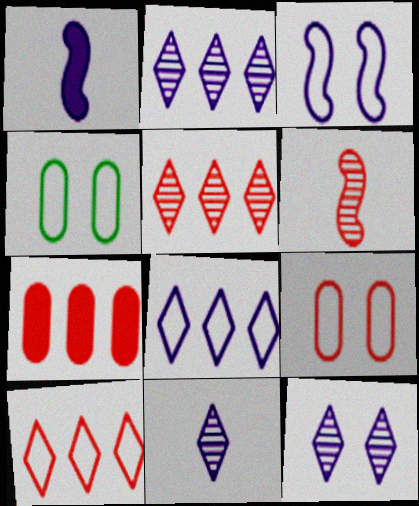[[1, 4, 5], 
[2, 11, 12]]